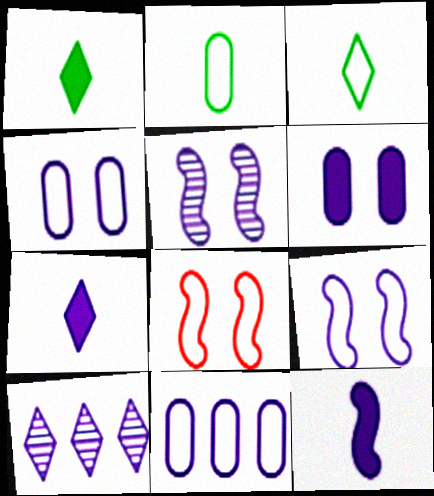[[3, 8, 11], 
[4, 10, 12], 
[5, 7, 11]]